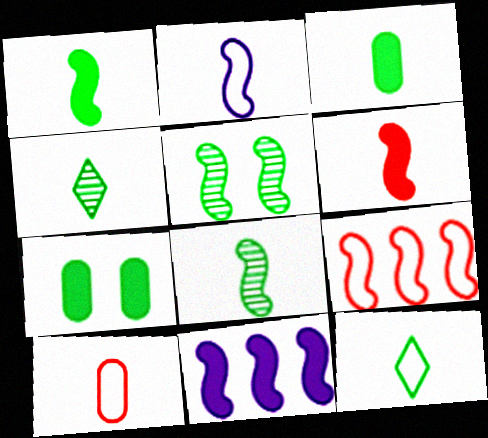[[2, 6, 8], 
[2, 10, 12], 
[3, 8, 12]]